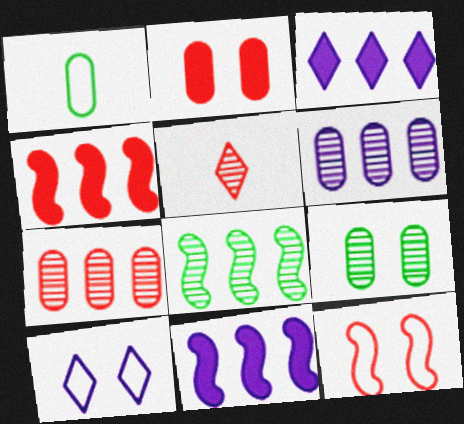[[1, 2, 6]]